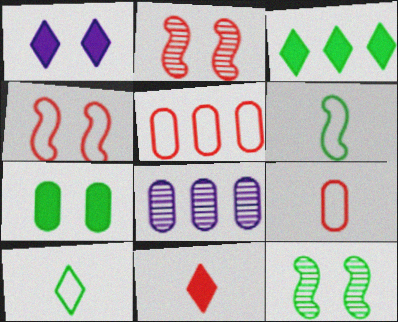[[1, 3, 11], 
[2, 5, 11], 
[7, 8, 9]]